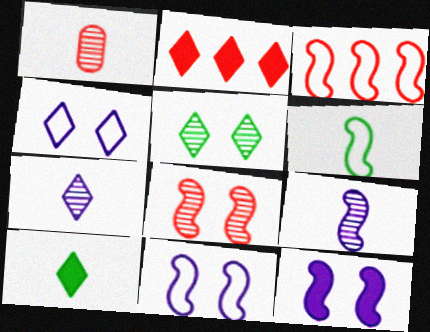[[3, 6, 11]]